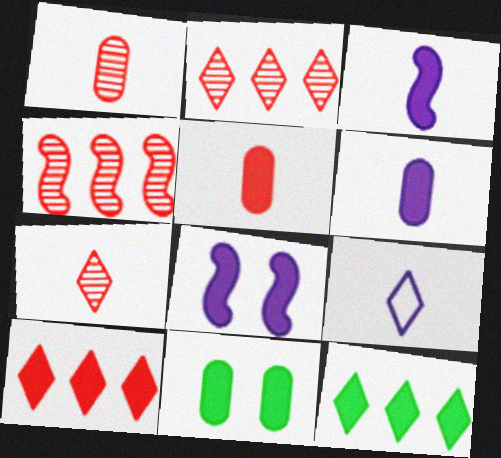[[3, 10, 11], 
[4, 9, 11], 
[5, 8, 12]]